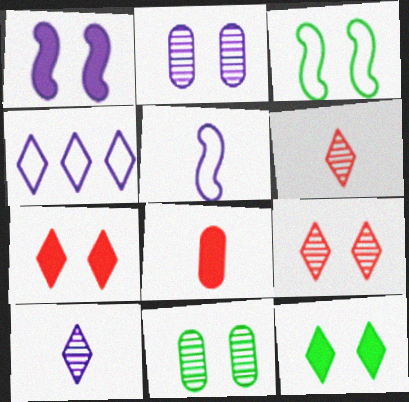[[2, 3, 7], 
[3, 11, 12], 
[4, 6, 12]]